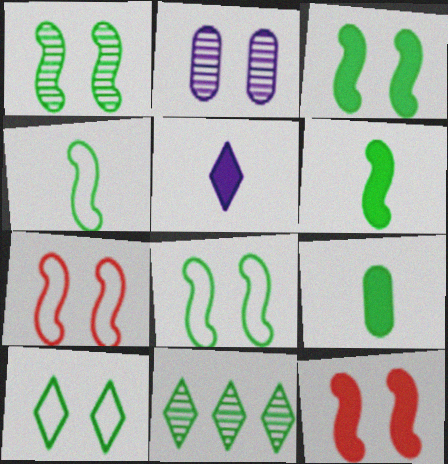[[1, 3, 8], 
[2, 10, 12], 
[8, 9, 11]]